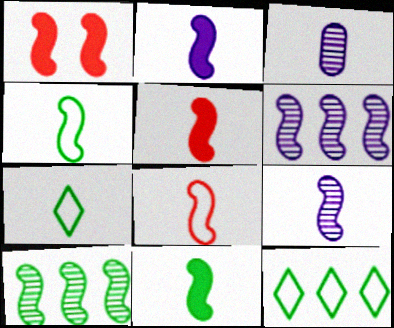[[1, 3, 12], 
[1, 4, 6], 
[2, 5, 11], 
[3, 5, 7], 
[4, 5, 9], 
[8, 9, 11]]